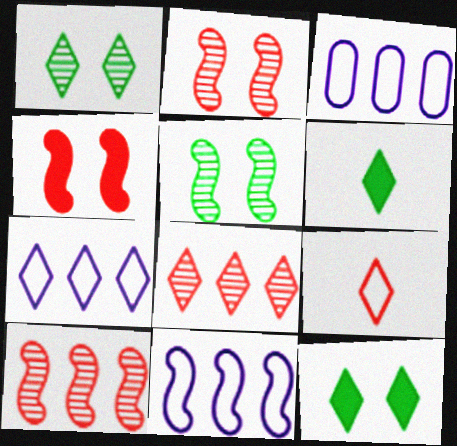[[2, 3, 6], 
[3, 7, 11]]